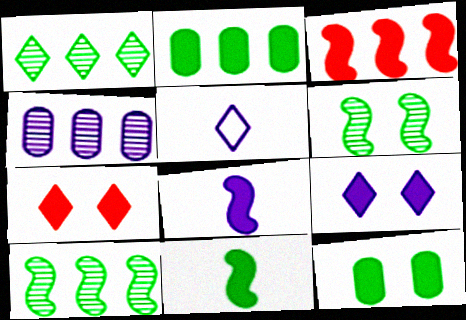[[1, 5, 7], 
[2, 7, 8]]